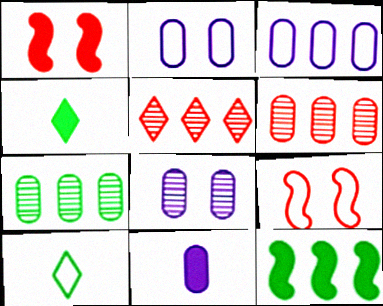[[3, 5, 12], 
[3, 8, 11], 
[3, 9, 10]]